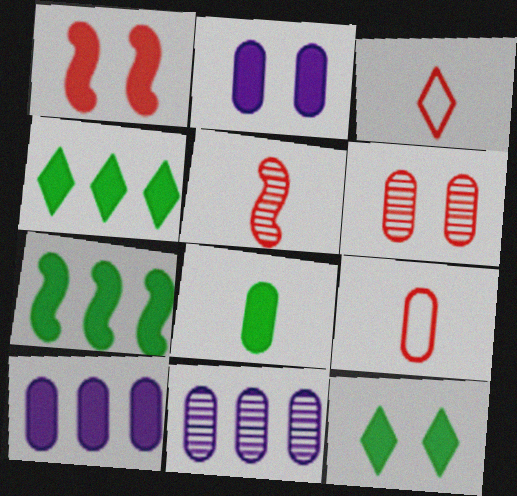[[1, 2, 12], 
[7, 8, 12]]